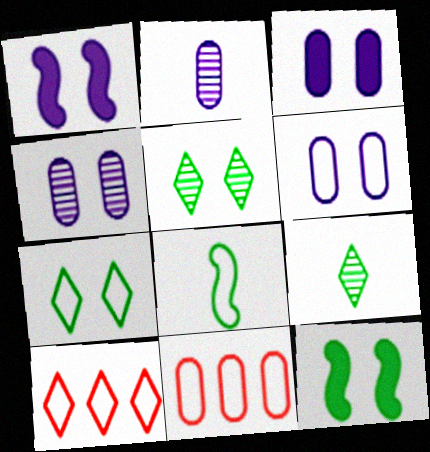[[1, 9, 11], 
[2, 10, 12], 
[3, 4, 6], 
[6, 8, 10]]